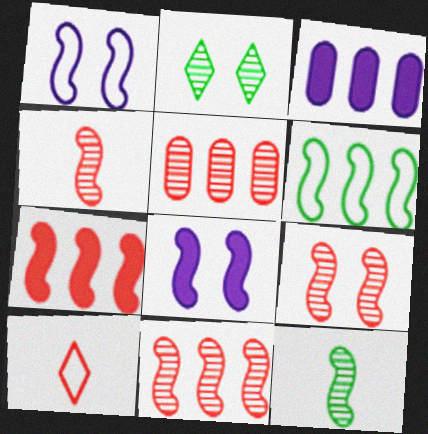[[1, 7, 12], 
[4, 6, 8], 
[4, 9, 11]]